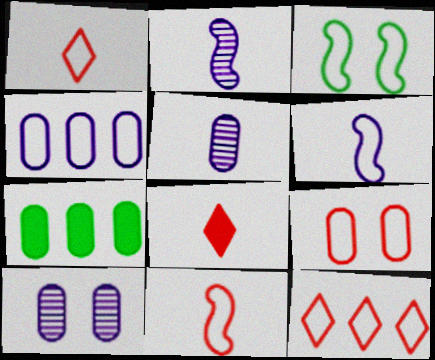[[1, 3, 4], 
[5, 7, 9], 
[9, 11, 12]]